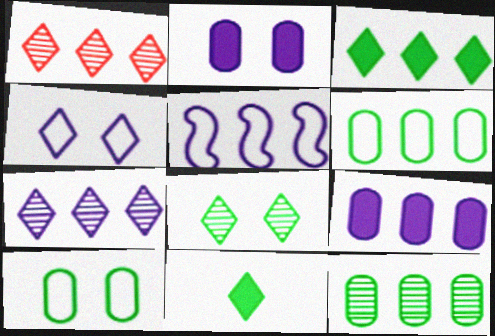[[1, 4, 11], 
[5, 7, 9]]